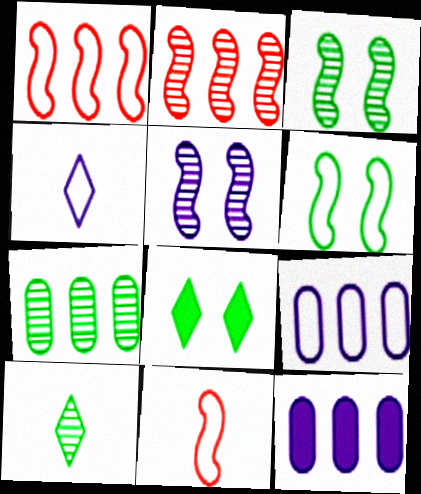[[3, 7, 10], 
[4, 5, 12]]